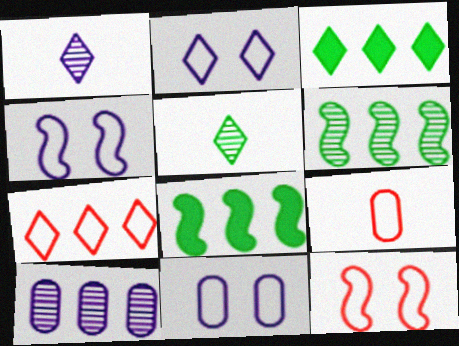[[2, 4, 11], 
[7, 8, 10], 
[7, 9, 12]]